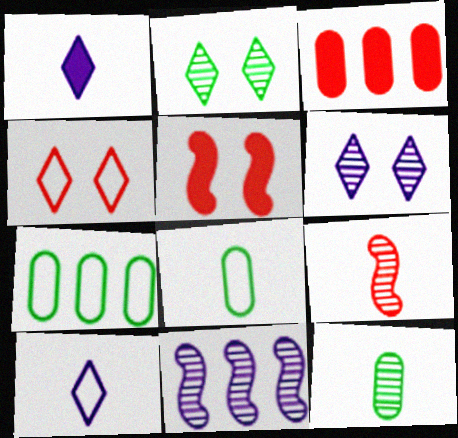[[1, 8, 9], 
[3, 4, 9]]